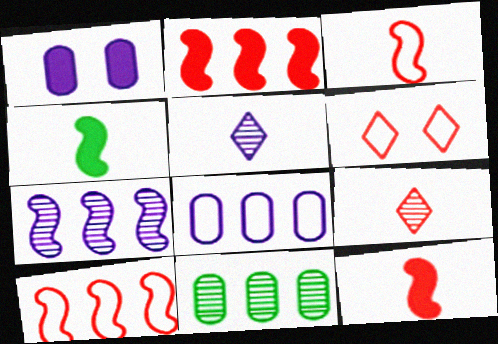[]